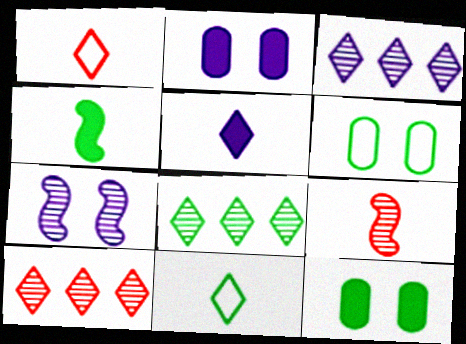[[3, 8, 10], 
[4, 6, 8]]